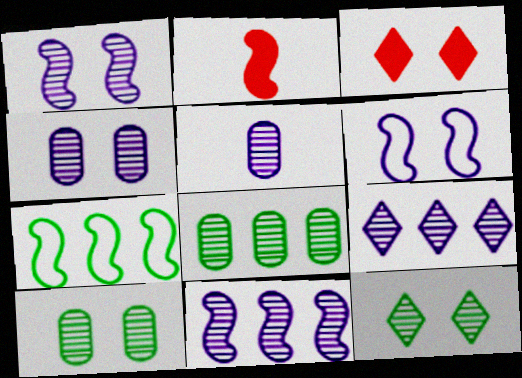[[1, 2, 7], 
[1, 5, 9], 
[3, 5, 7], 
[3, 6, 10]]